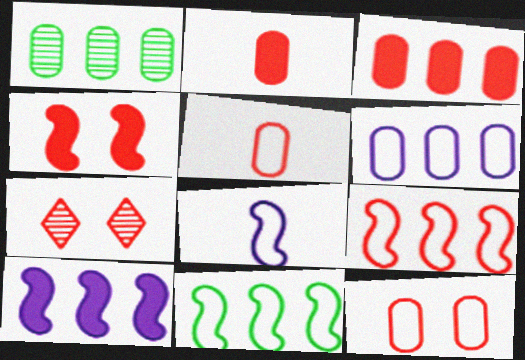[[1, 3, 6], 
[2, 7, 9], 
[4, 7, 12]]